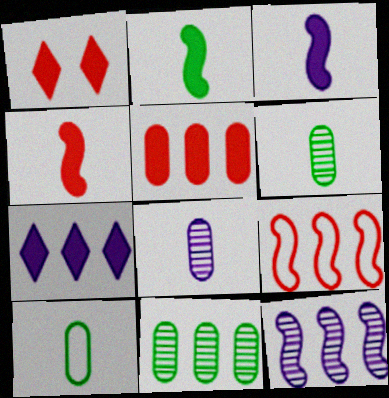[[1, 4, 5], 
[1, 10, 12], 
[2, 3, 4], 
[7, 9, 11]]